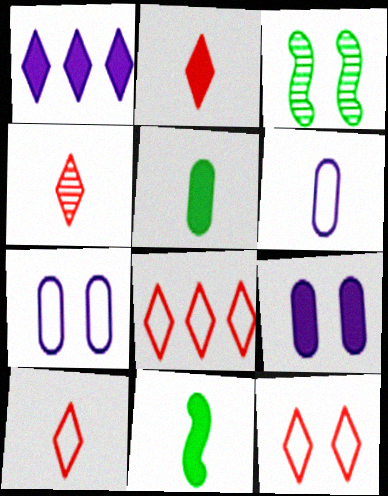[[2, 4, 10], 
[3, 9, 12], 
[4, 6, 11], 
[8, 10, 12]]